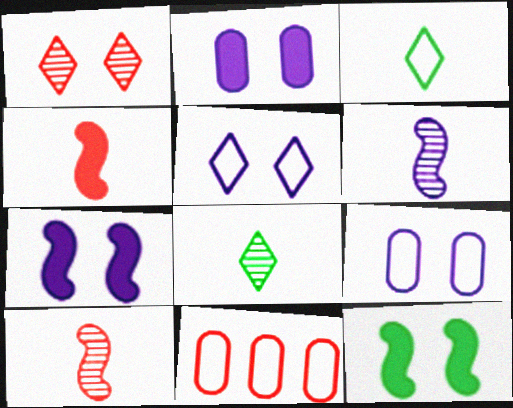[[1, 4, 11], 
[1, 9, 12], 
[7, 8, 11]]